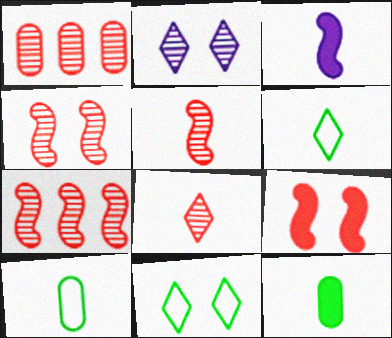[[1, 3, 11], 
[1, 4, 8], 
[3, 8, 10], 
[4, 5, 7]]